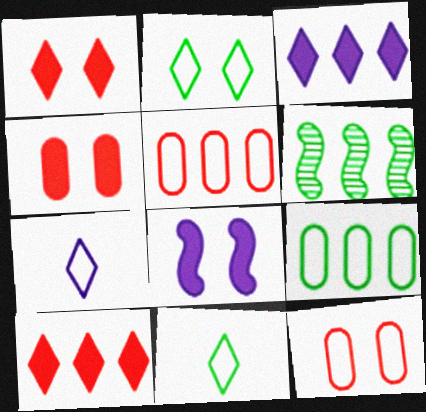[[3, 5, 6], 
[4, 6, 7]]